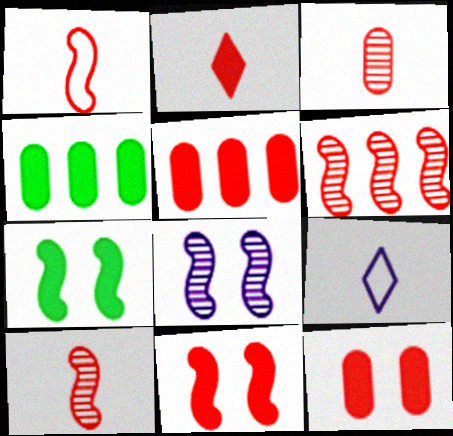[[1, 2, 3], 
[1, 6, 11], 
[2, 5, 11]]